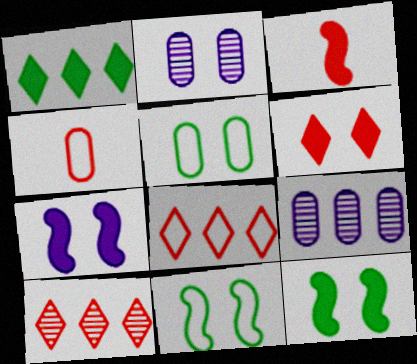[[2, 6, 11]]